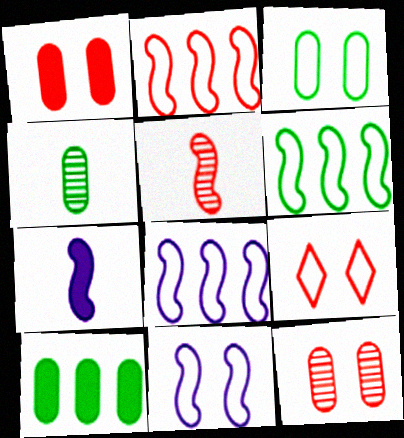[[2, 6, 8], 
[3, 4, 10], 
[3, 9, 11]]